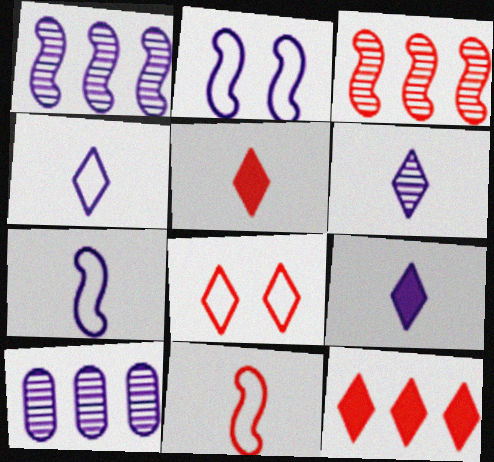[[2, 9, 10], 
[4, 6, 9]]